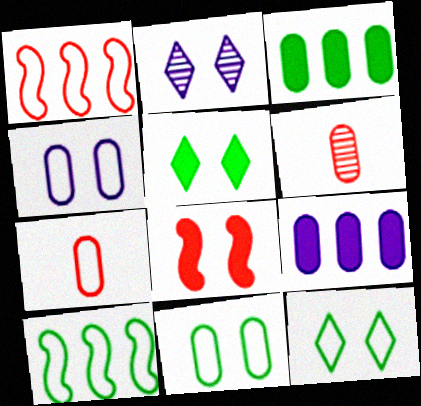[[2, 8, 11], 
[3, 4, 6], 
[6, 9, 11]]